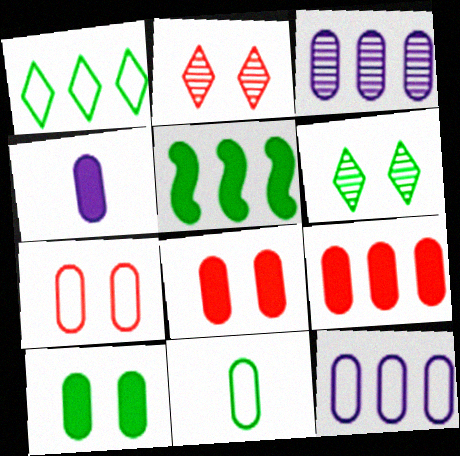[[3, 8, 11], 
[4, 9, 10], 
[5, 6, 11], 
[7, 11, 12]]